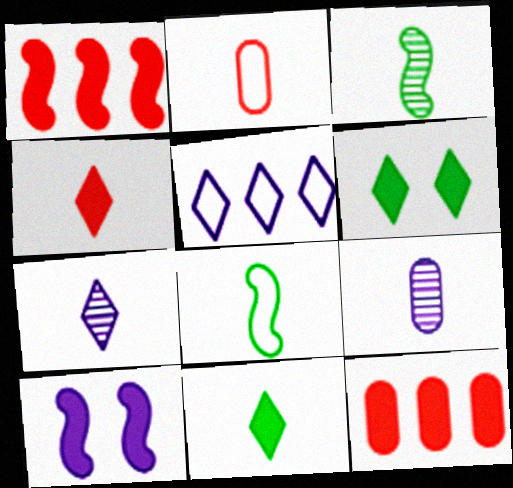[[4, 8, 9], 
[5, 9, 10], 
[10, 11, 12]]